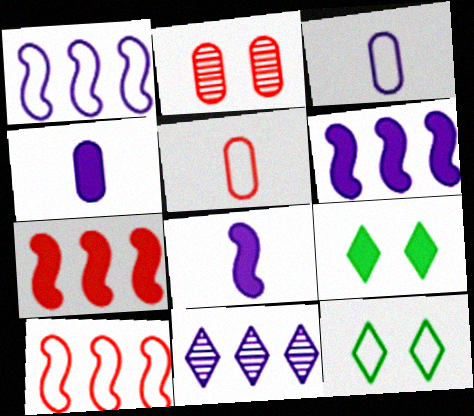[[1, 5, 12], 
[3, 10, 12], 
[4, 7, 9]]